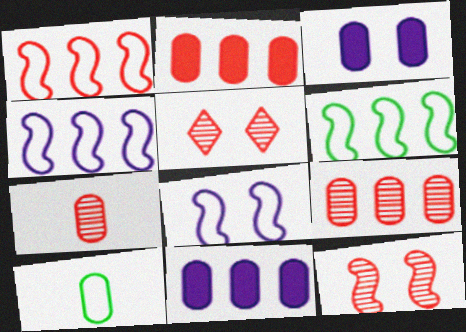[[1, 4, 6], 
[3, 9, 10]]